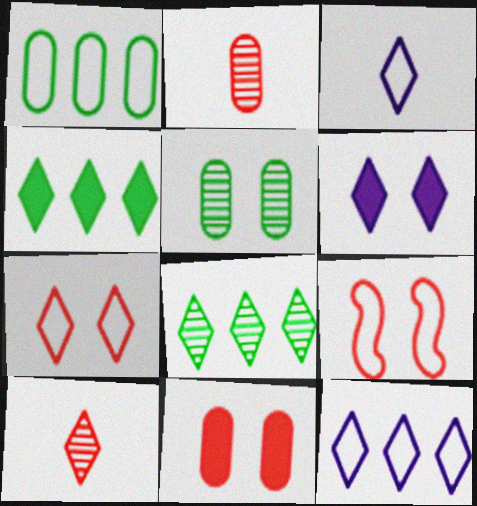[[1, 3, 9], 
[5, 6, 9]]